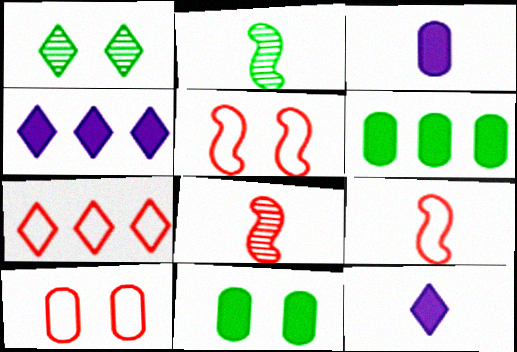[[1, 7, 12], 
[2, 4, 10], 
[7, 9, 10]]